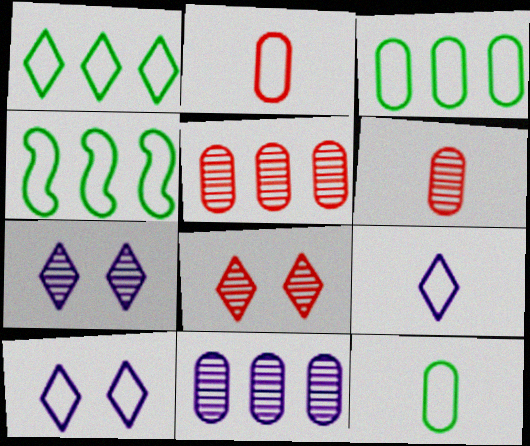[[1, 3, 4], 
[2, 4, 10]]